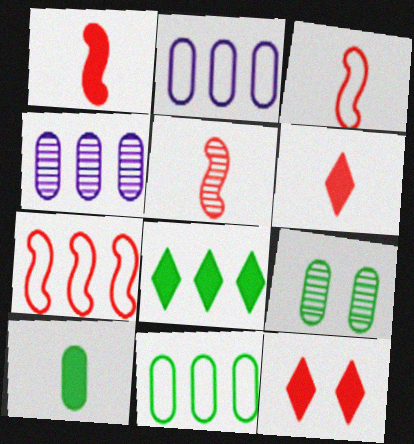[[1, 3, 5], 
[4, 7, 8], 
[9, 10, 11]]